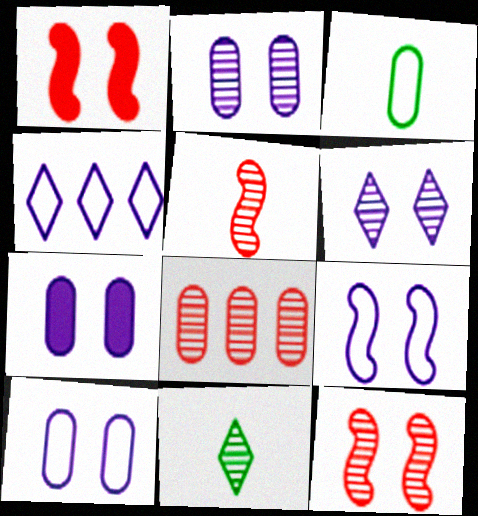[[2, 7, 10], 
[3, 7, 8], 
[6, 7, 9]]